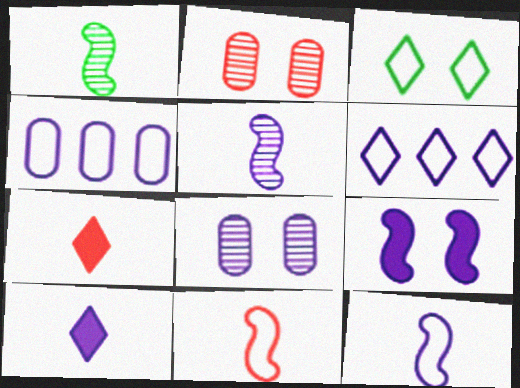[[2, 3, 9], 
[3, 4, 11]]